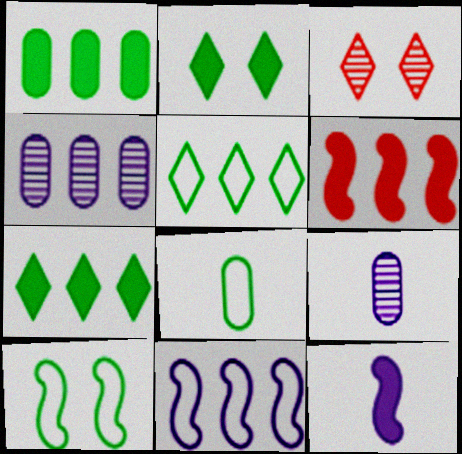[[4, 5, 6], 
[5, 8, 10]]